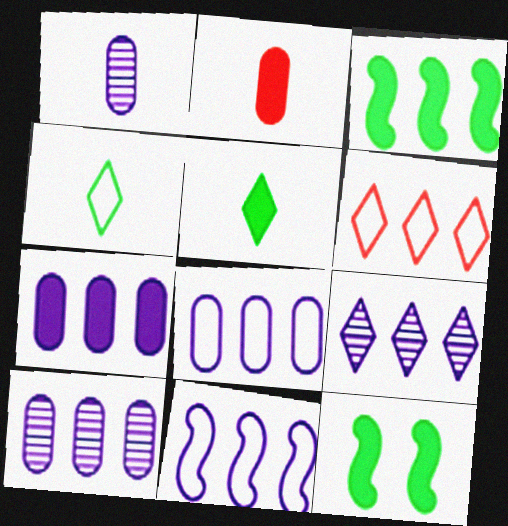[[1, 6, 12], 
[3, 6, 10], 
[7, 8, 10], 
[7, 9, 11]]